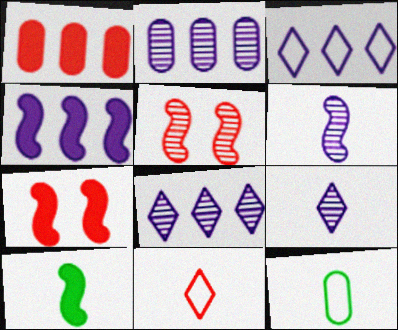[[1, 5, 11], 
[2, 3, 4], 
[4, 7, 10], 
[7, 8, 12]]